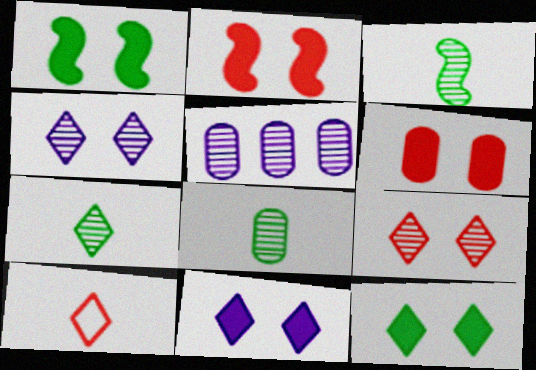[[1, 5, 10], 
[1, 6, 11], 
[3, 5, 9], 
[3, 7, 8]]